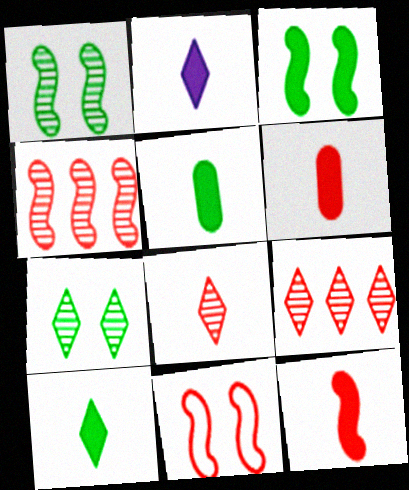[[2, 5, 12], 
[4, 11, 12], 
[6, 9, 11]]